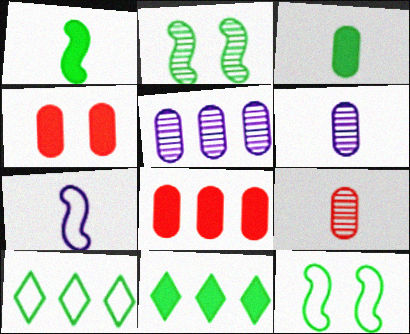[[2, 3, 10]]